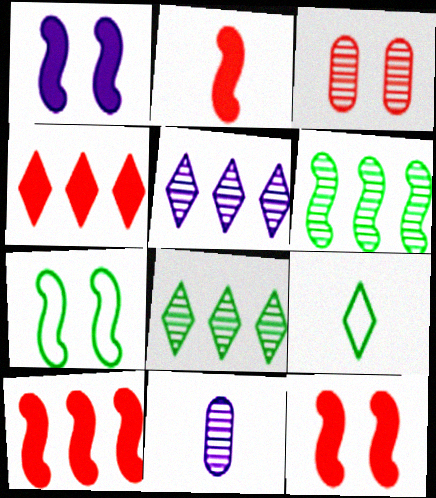[[2, 9, 11], 
[2, 10, 12], 
[4, 7, 11]]